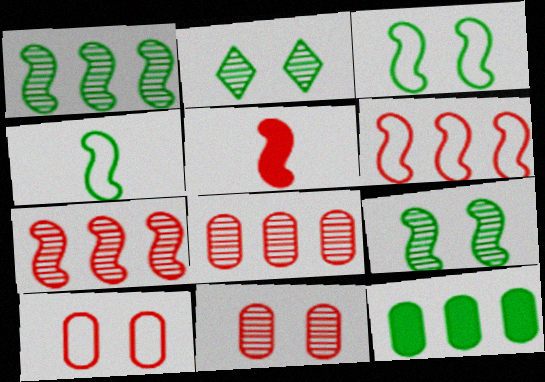[[2, 4, 12]]